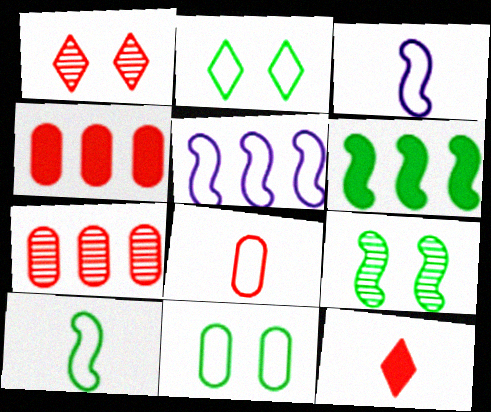[[2, 5, 8], 
[6, 9, 10]]